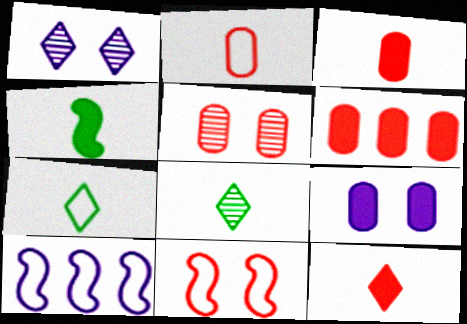[[2, 5, 6]]